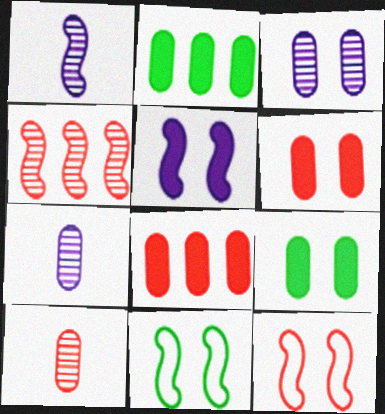[]